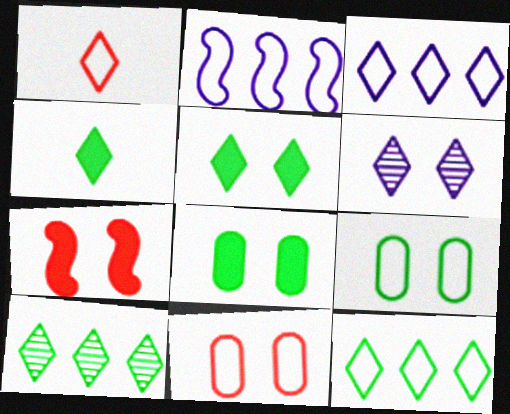[[1, 2, 9], 
[6, 7, 9]]